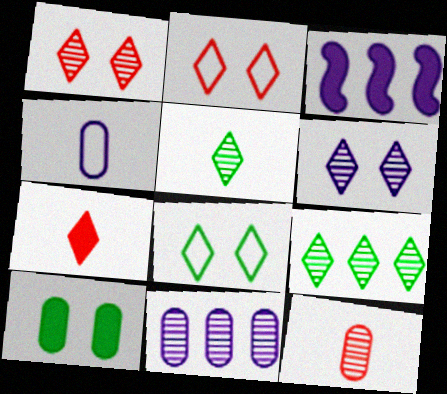[[3, 4, 6], 
[3, 7, 10], 
[3, 8, 12]]